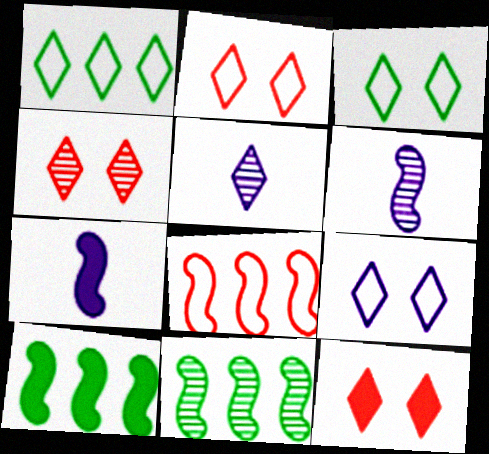[[1, 5, 12], 
[2, 3, 9], 
[2, 4, 12]]